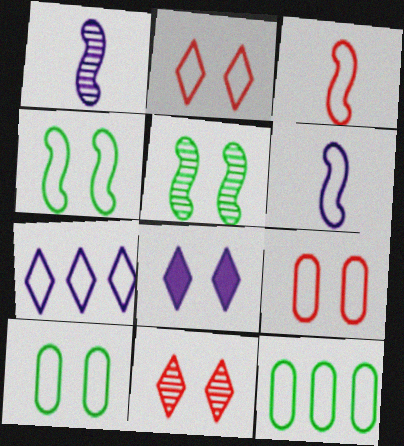[[2, 6, 12], 
[3, 7, 10], 
[5, 8, 9]]